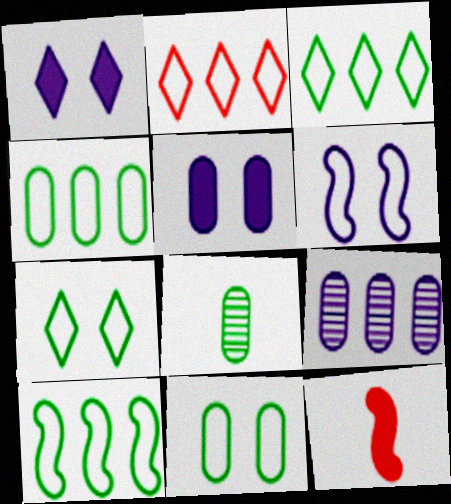[[3, 4, 10], 
[7, 9, 12]]